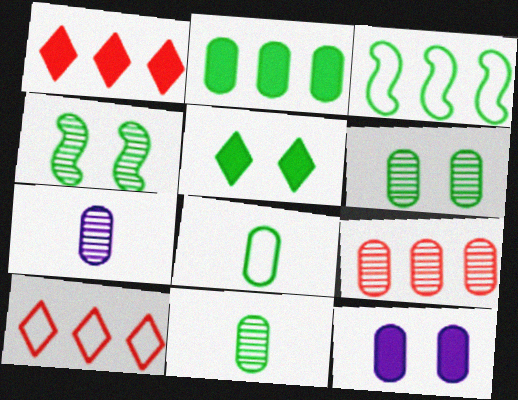[[2, 6, 8], 
[3, 5, 11], 
[6, 7, 9], 
[8, 9, 12]]